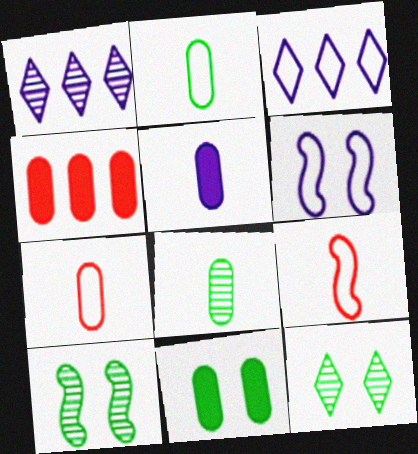[[1, 5, 6], 
[1, 9, 11], 
[4, 5, 11], 
[5, 7, 8]]